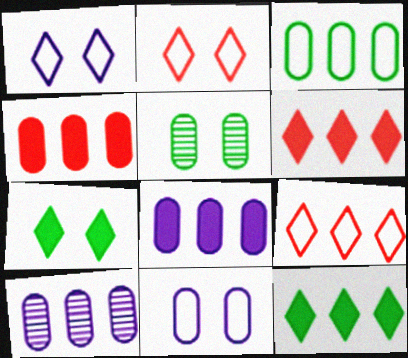[[3, 4, 10]]